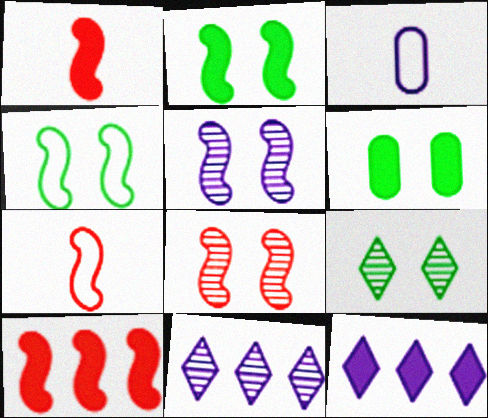[[1, 6, 12], 
[3, 5, 12], 
[3, 9, 10], 
[4, 6, 9], 
[6, 7, 11], 
[7, 8, 10]]